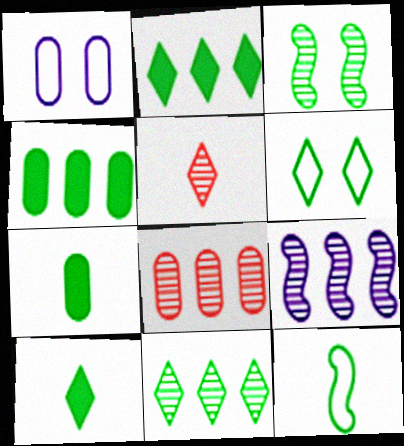[[1, 7, 8], 
[6, 10, 11], 
[8, 9, 11]]